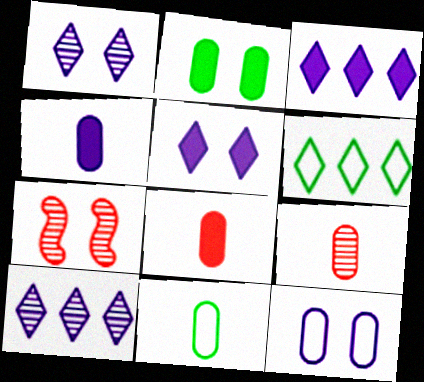[[3, 7, 11], 
[4, 6, 7], 
[4, 9, 11]]